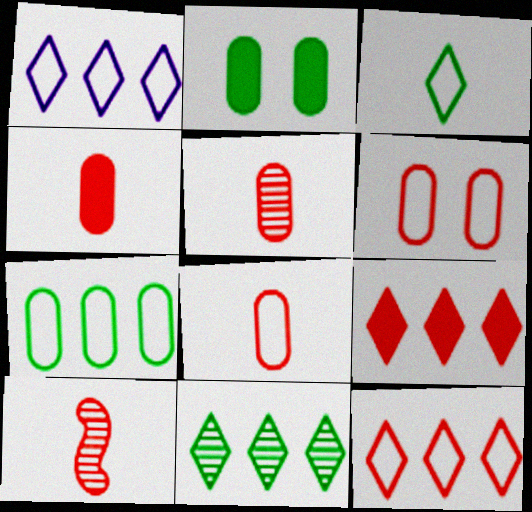[[1, 2, 10], 
[1, 9, 11], 
[4, 5, 8], 
[6, 9, 10]]